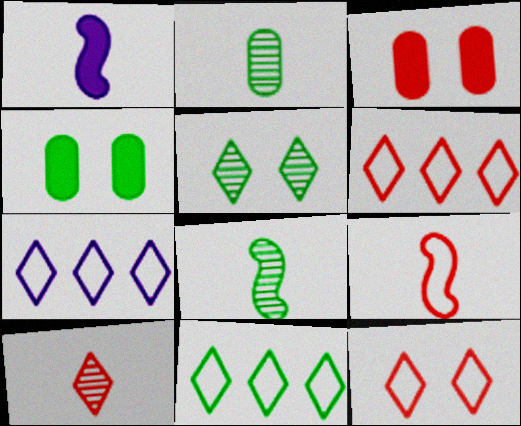[[1, 8, 9], 
[3, 7, 8], 
[4, 8, 11], 
[6, 7, 11]]